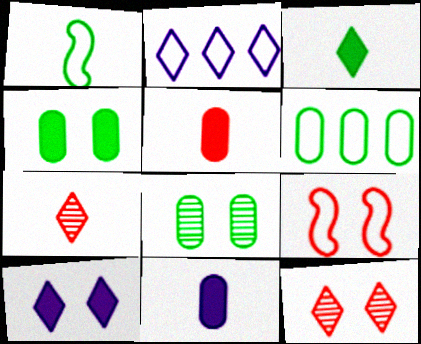[[1, 7, 11], 
[2, 3, 12], 
[8, 9, 10]]